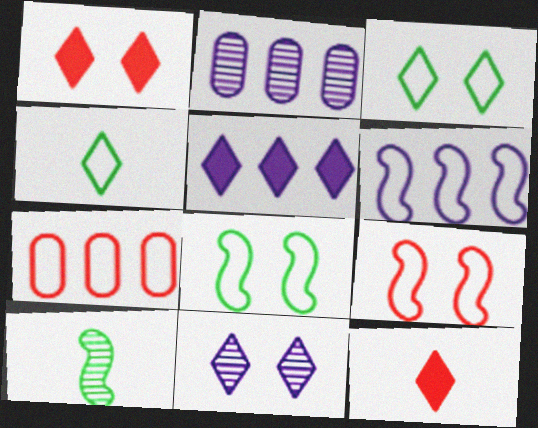[[1, 3, 11], 
[2, 5, 6], 
[2, 8, 12]]